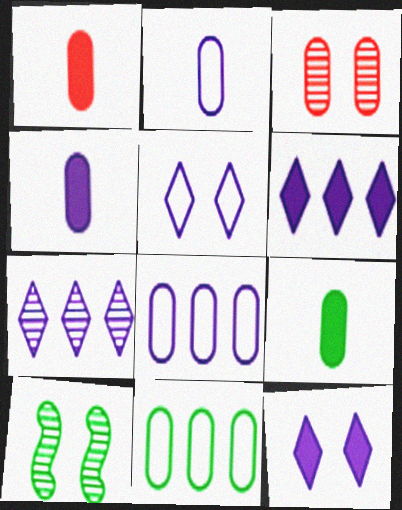[[1, 4, 9], 
[3, 4, 11], 
[3, 8, 9]]